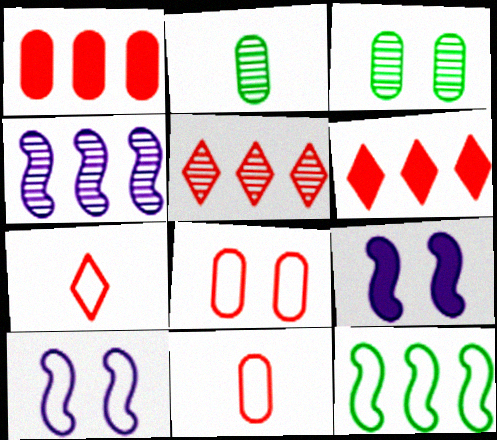[[2, 6, 10]]